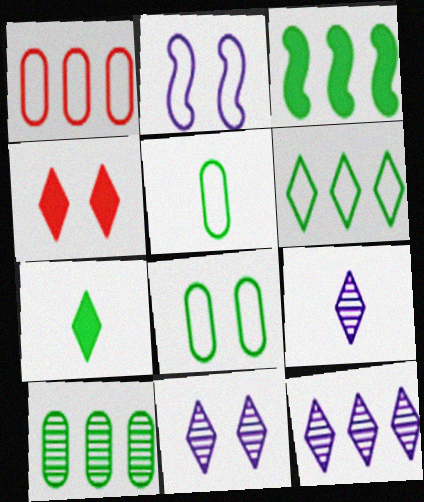[[1, 3, 12], 
[3, 6, 10], 
[4, 6, 9], 
[9, 11, 12]]